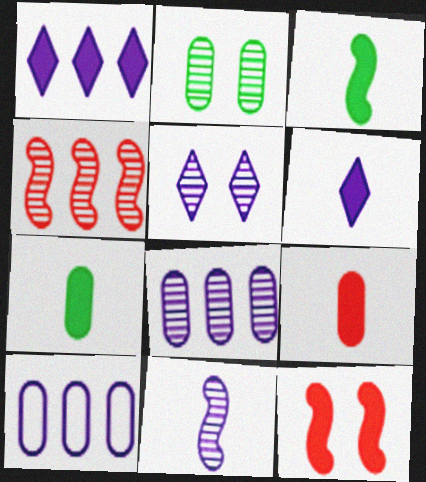[[1, 7, 12], 
[2, 9, 10], 
[3, 6, 9], 
[5, 8, 11]]